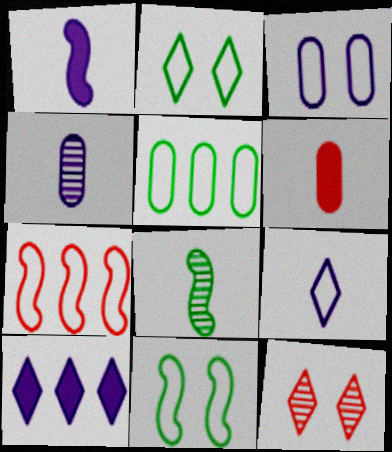[[1, 4, 9], 
[1, 5, 12], 
[6, 7, 12], 
[6, 8, 9]]